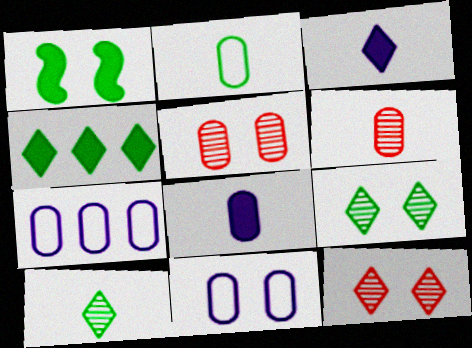[[1, 11, 12], 
[2, 6, 8]]